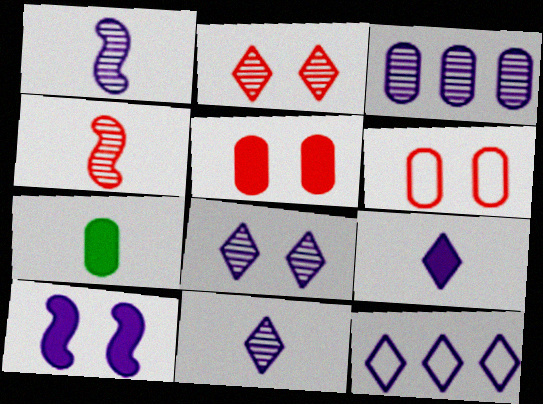[[1, 3, 8], 
[3, 6, 7], 
[8, 9, 12]]